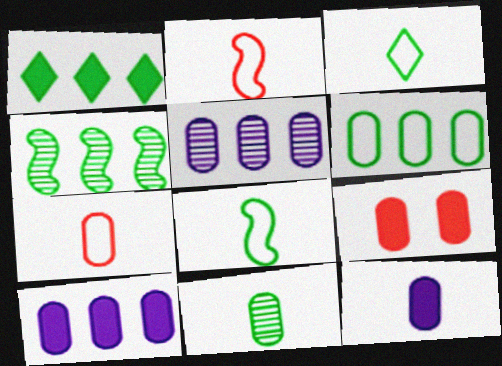[[1, 4, 6], 
[7, 11, 12]]